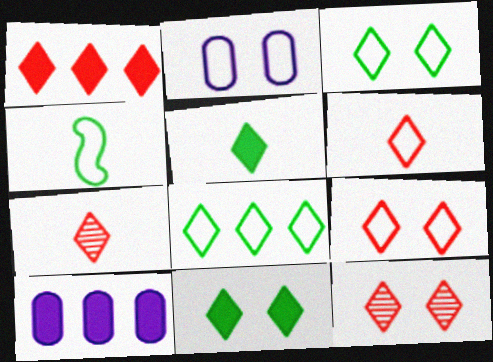[[1, 6, 12], 
[1, 7, 9], 
[4, 10, 12]]